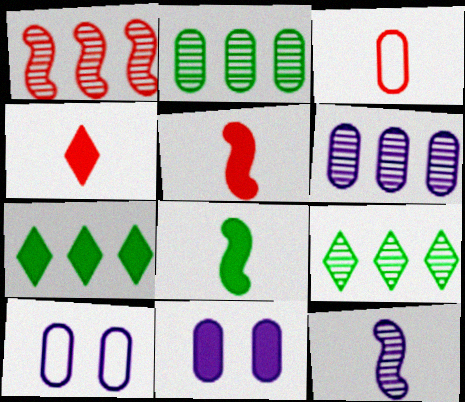[[1, 6, 9], 
[2, 3, 11], 
[5, 7, 11], 
[5, 9, 10]]